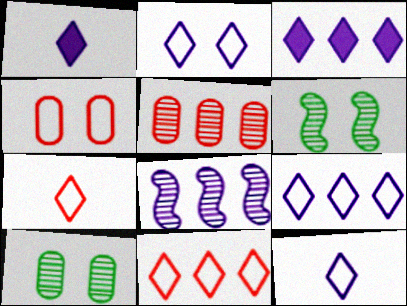[[2, 9, 12]]